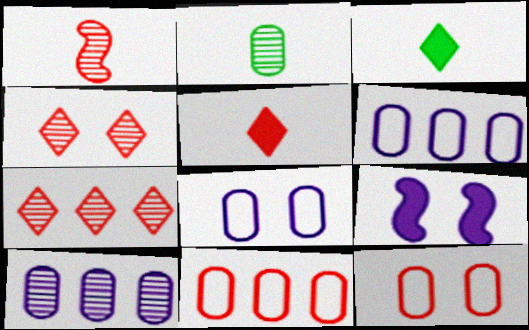[]